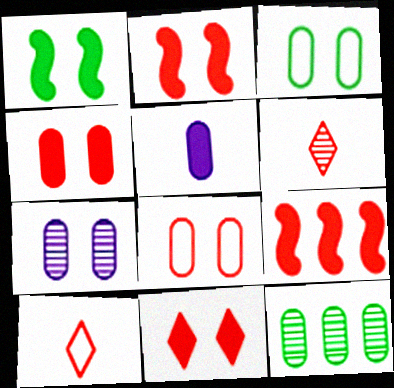[[2, 4, 11], 
[3, 4, 7], 
[5, 8, 12], 
[6, 8, 9]]